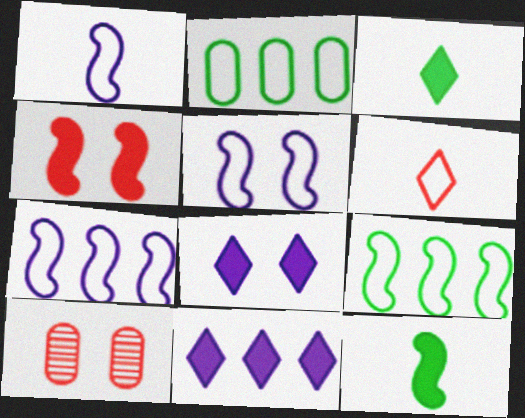[[1, 5, 7], 
[2, 5, 6], 
[3, 7, 10]]